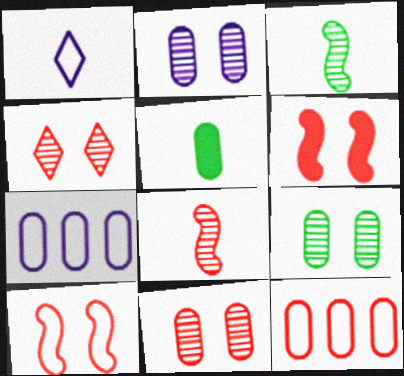[[1, 5, 8], 
[2, 5, 12], 
[2, 9, 11], 
[5, 7, 11]]